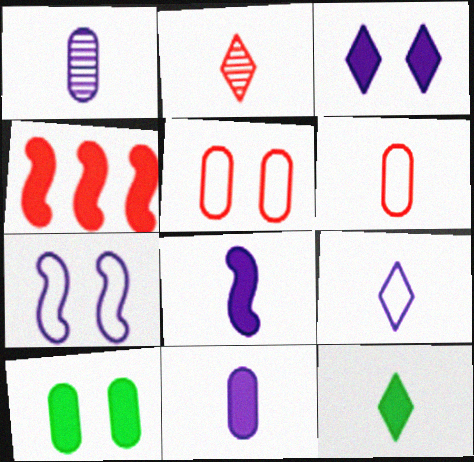[[1, 8, 9], 
[2, 4, 5], 
[2, 9, 12]]